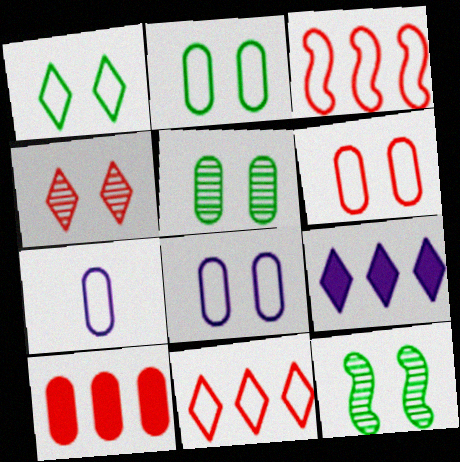[[1, 3, 7], 
[2, 6, 8], 
[5, 7, 10]]